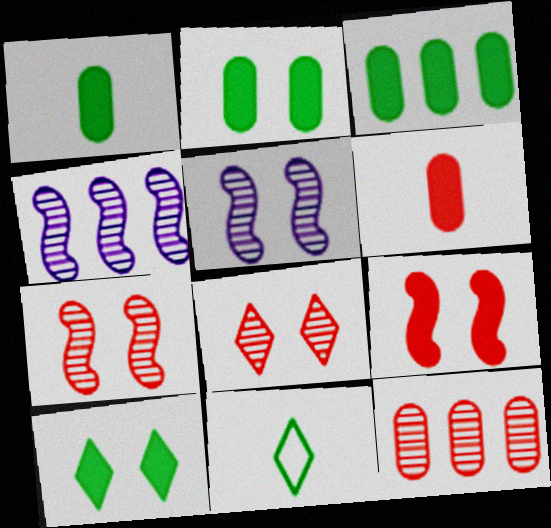[[1, 2, 3]]